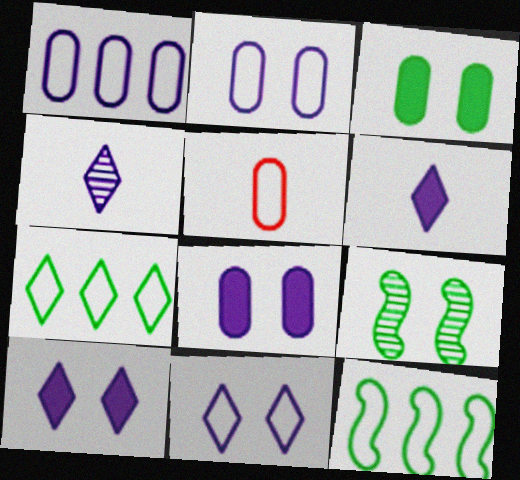[[5, 11, 12]]